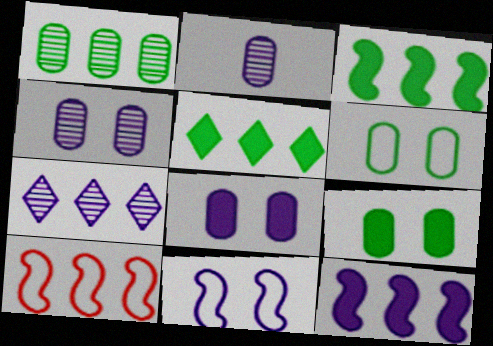[]